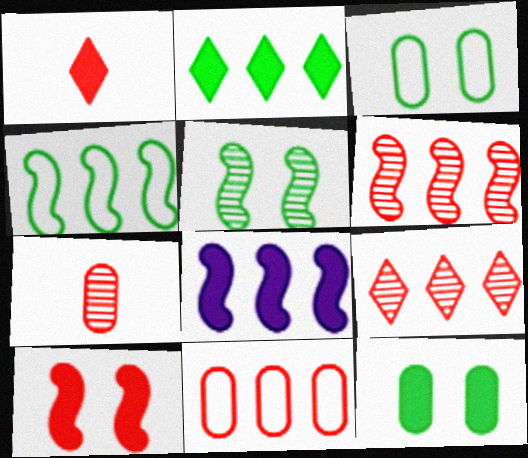[[1, 8, 12], 
[4, 6, 8]]